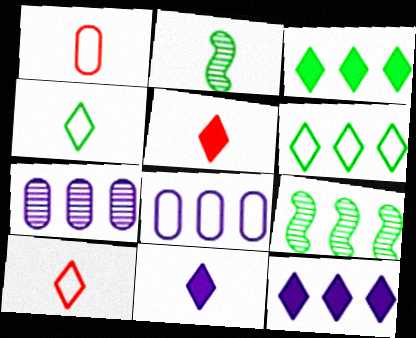[[1, 2, 11]]